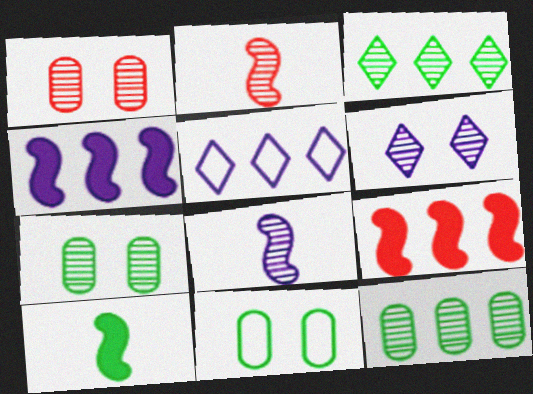[[1, 3, 8], 
[1, 5, 10], 
[2, 6, 12], 
[3, 10, 11], 
[5, 9, 12]]